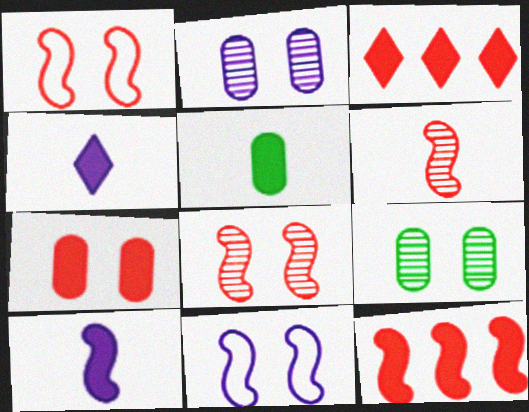[[1, 6, 12]]